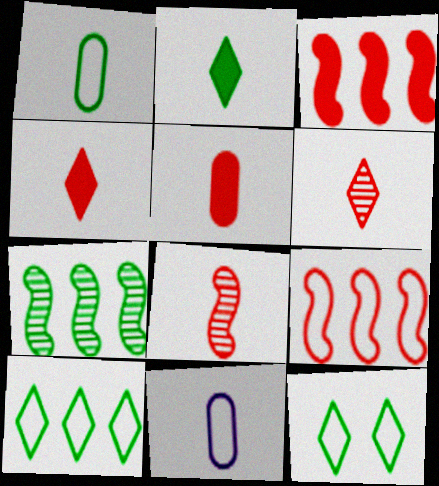[[2, 8, 11], 
[9, 11, 12]]